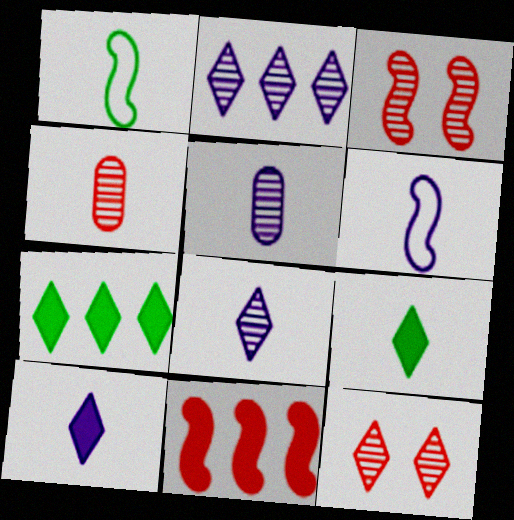[[1, 4, 10], 
[4, 6, 9], 
[5, 6, 10]]